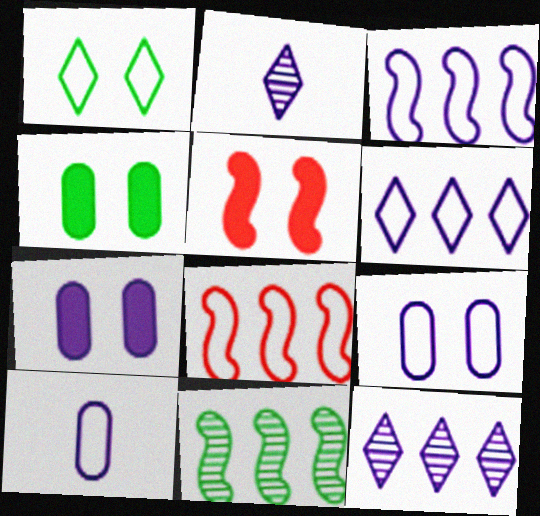[[1, 8, 10], 
[2, 3, 7], 
[2, 4, 8]]